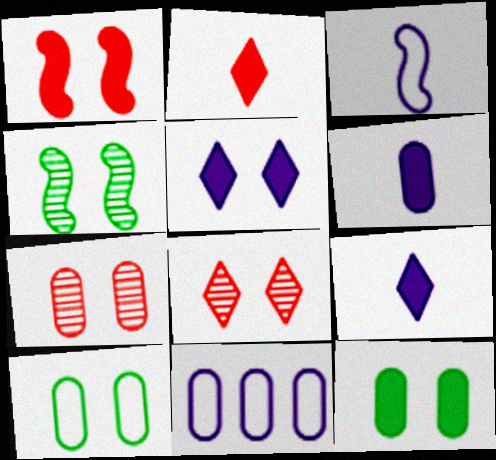[[1, 5, 12], 
[2, 4, 11]]